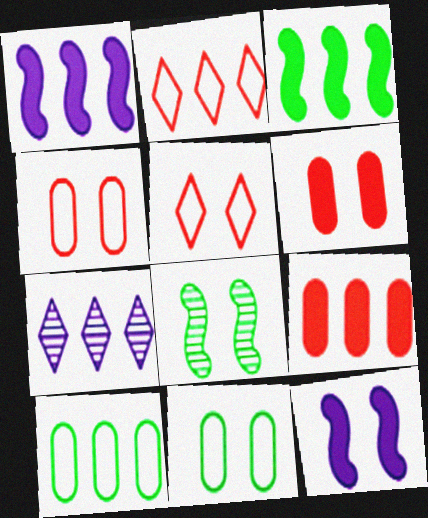[]